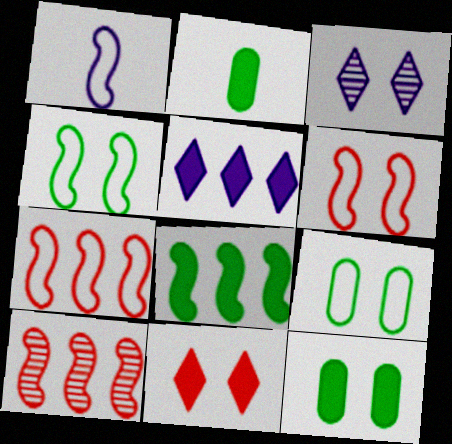[[1, 4, 7], 
[2, 3, 7], 
[3, 6, 12]]